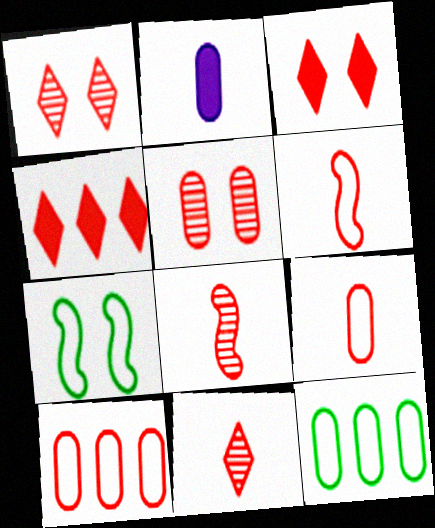[[2, 5, 12], 
[3, 8, 10], 
[4, 5, 6]]